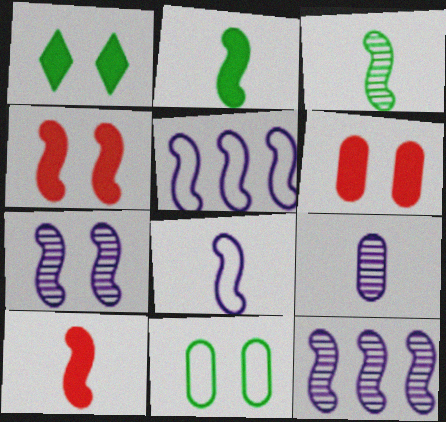[[3, 4, 5], 
[3, 8, 10]]